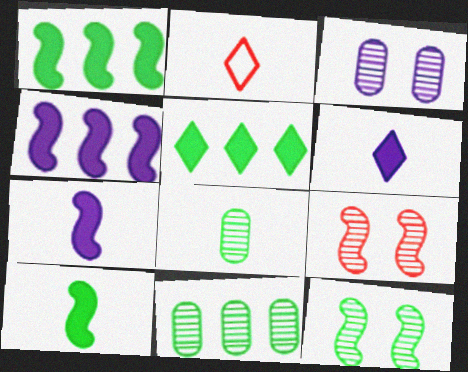[[1, 2, 3], 
[2, 7, 8]]